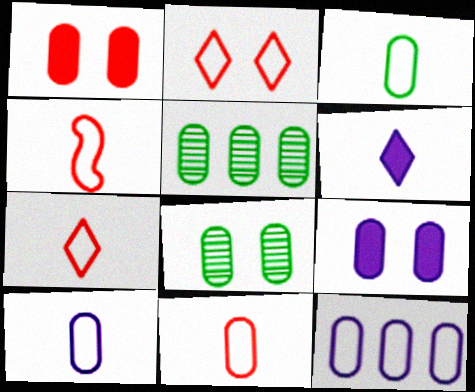[[1, 5, 10], 
[3, 10, 11], 
[4, 7, 11], 
[5, 9, 11]]